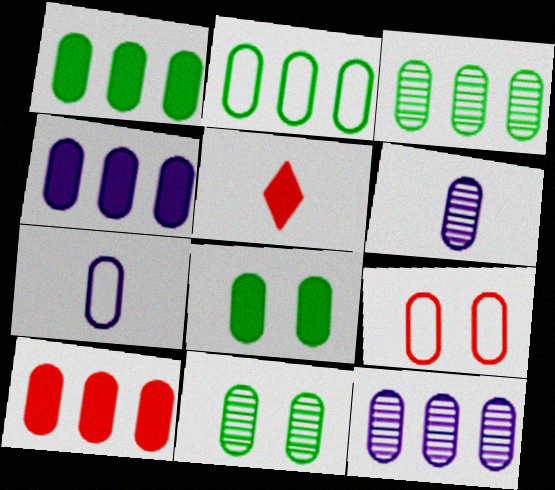[[1, 2, 3], 
[1, 4, 10], 
[1, 6, 9], 
[2, 7, 9], 
[2, 10, 12], 
[7, 10, 11]]